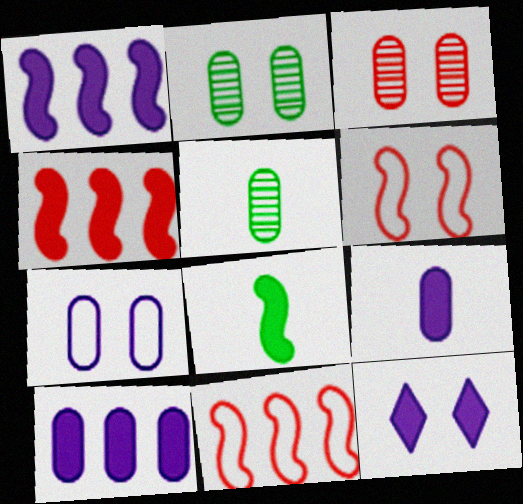[[1, 9, 12], 
[2, 6, 12], 
[5, 11, 12]]